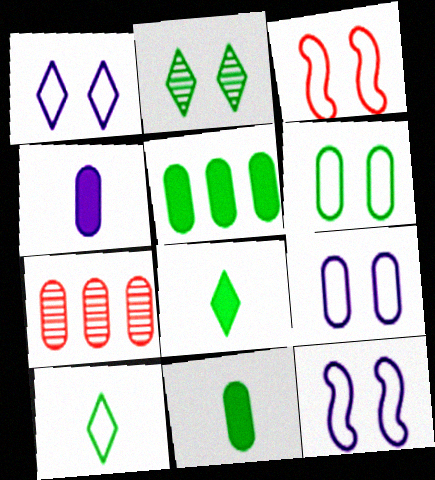[[1, 3, 6], 
[1, 9, 12], 
[4, 6, 7], 
[7, 8, 12], 
[7, 9, 11]]